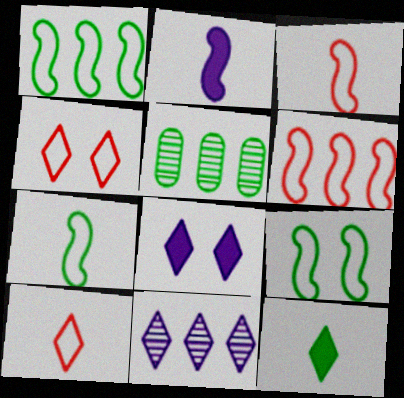[[1, 7, 9], 
[2, 4, 5], 
[3, 5, 8], 
[4, 11, 12], 
[5, 9, 12]]